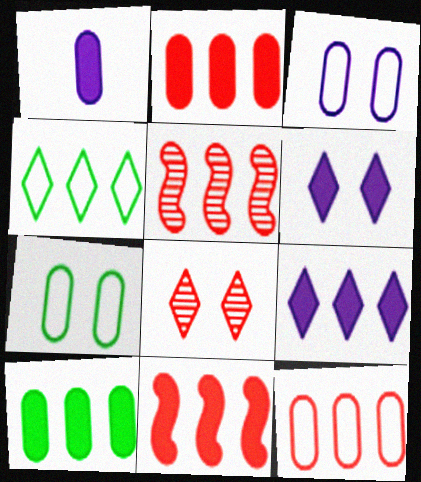[[9, 10, 11]]